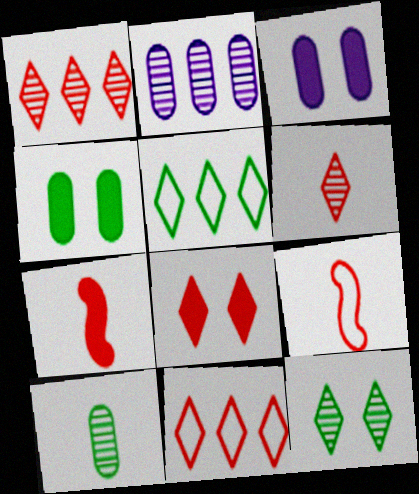[[6, 8, 11]]